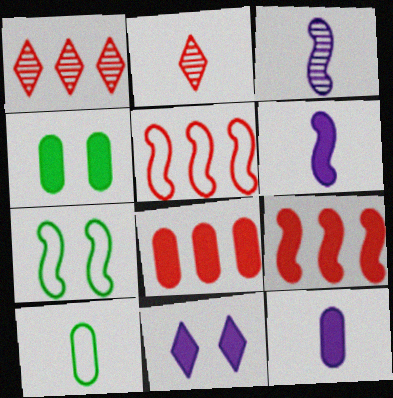[[1, 5, 8], 
[1, 7, 12], 
[2, 6, 10], 
[3, 7, 9], 
[4, 8, 12]]